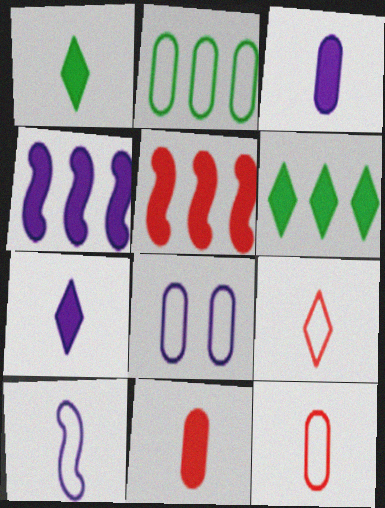[[2, 8, 12]]